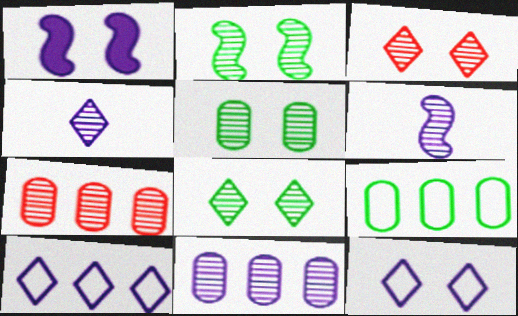[[2, 4, 7], 
[2, 5, 8], 
[6, 7, 8]]